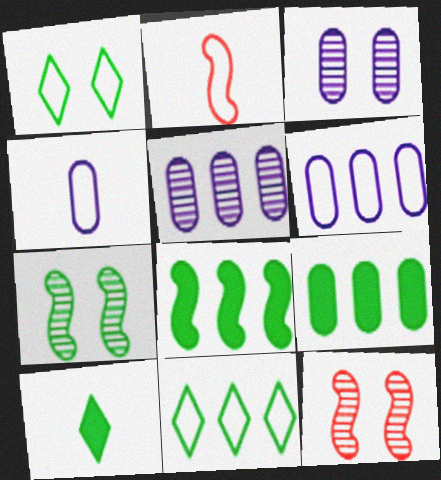[[1, 2, 6], 
[6, 10, 12]]